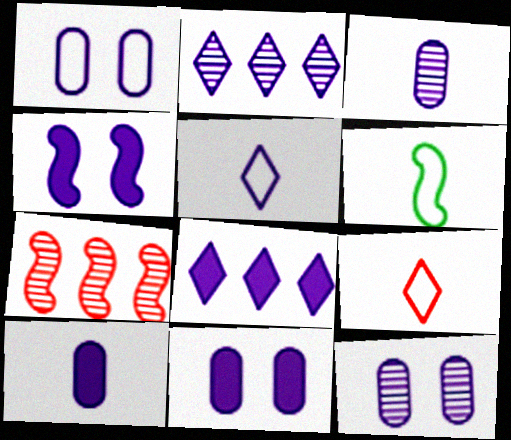[[1, 11, 12], 
[4, 6, 7], 
[4, 8, 10]]